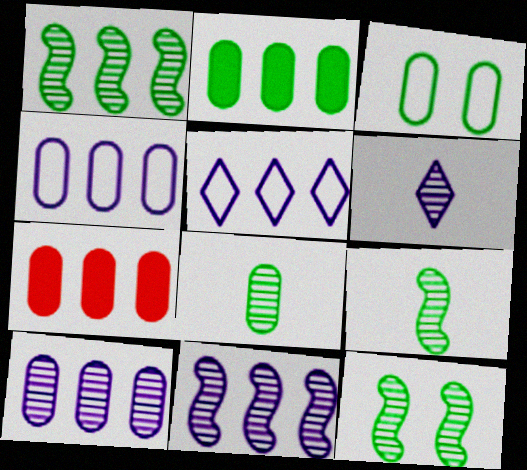[[1, 5, 7], 
[1, 9, 12], 
[2, 3, 8]]